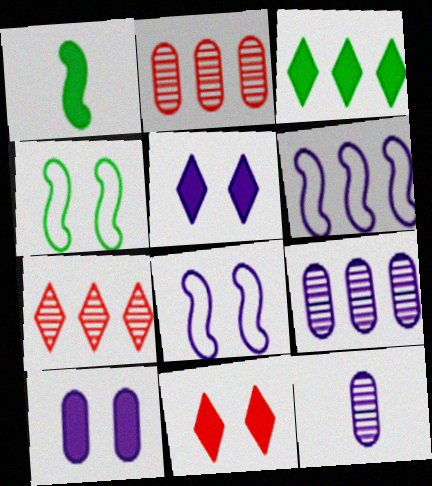[[2, 3, 6], 
[5, 6, 12]]